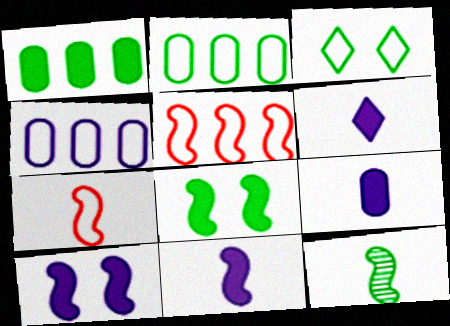[[1, 3, 12], 
[3, 4, 7], 
[5, 10, 12], 
[6, 9, 11], 
[7, 11, 12]]